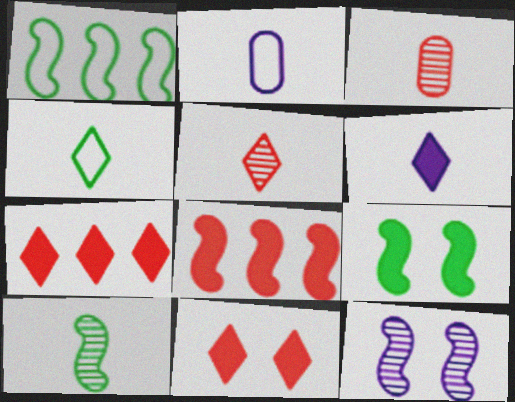[[1, 9, 10], 
[4, 5, 6]]